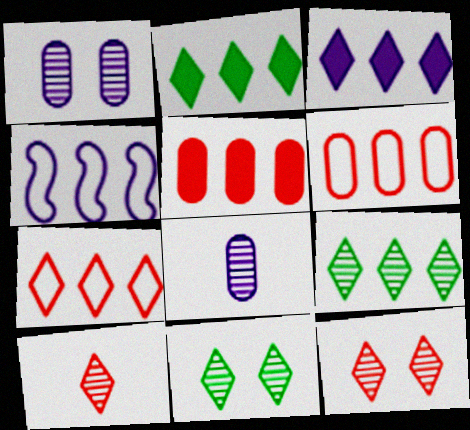[[3, 7, 9], 
[4, 5, 9]]